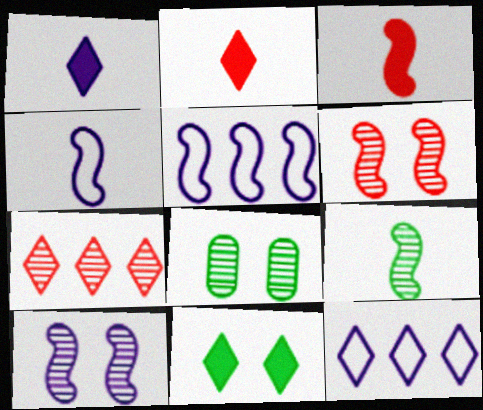[[2, 5, 8], 
[3, 4, 9], 
[3, 8, 12]]